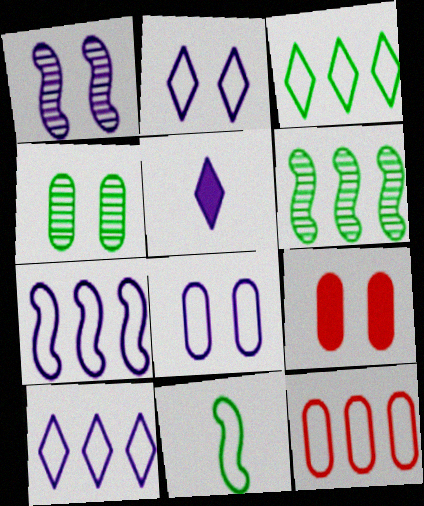[[2, 11, 12], 
[3, 7, 12], 
[4, 8, 9]]